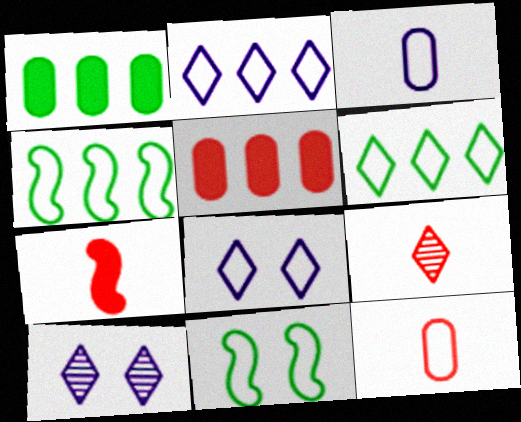[[2, 11, 12], 
[4, 8, 12], 
[7, 9, 12]]